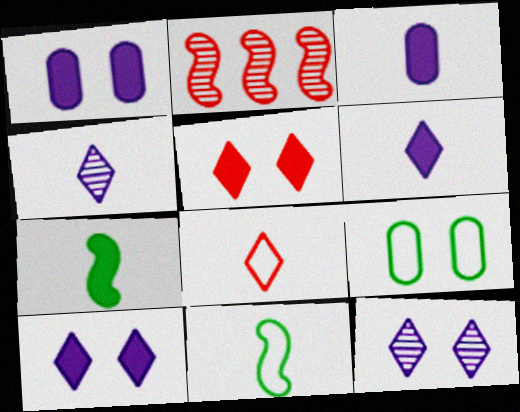[[2, 6, 9]]